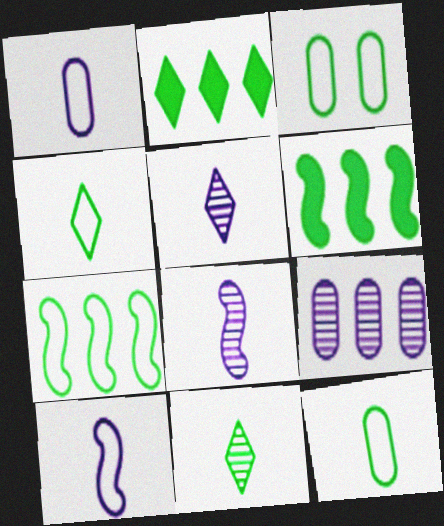[[3, 4, 7], 
[3, 6, 11]]